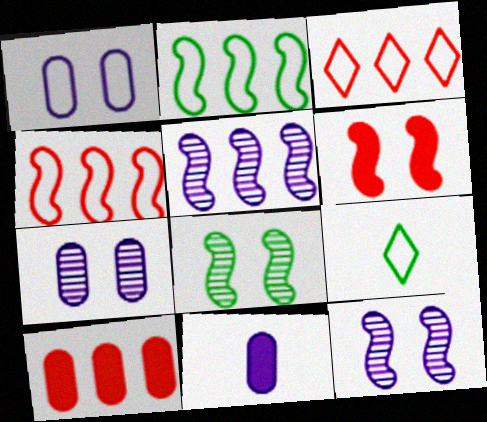[[1, 4, 9], 
[3, 8, 11], 
[9, 10, 12]]